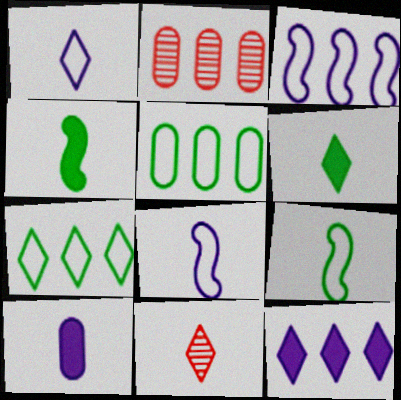[[1, 6, 11], 
[9, 10, 11]]